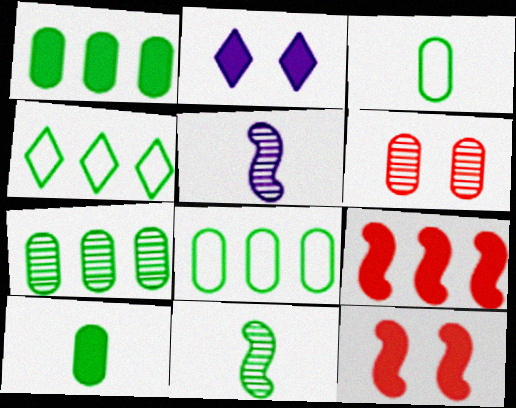[[1, 7, 8], 
[2, 9, 10]]